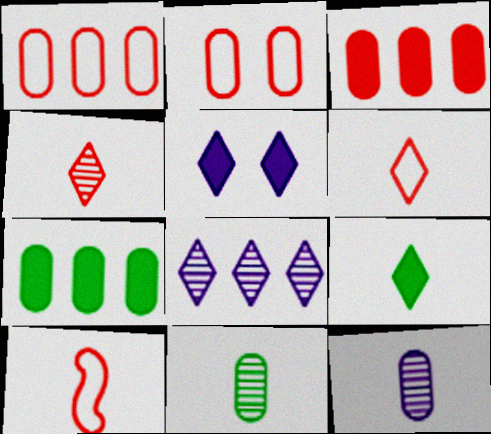[[2, 7, 12], 
[9, 10, 12]]